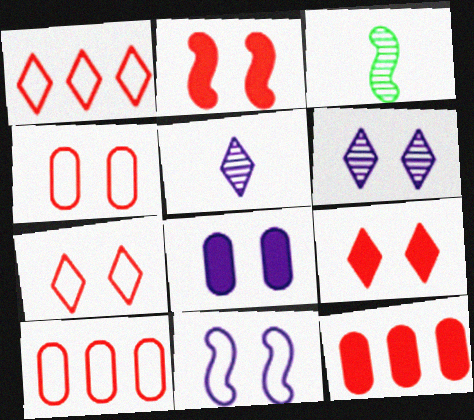[[1, 3, 8], 
[6, 8, 11]]